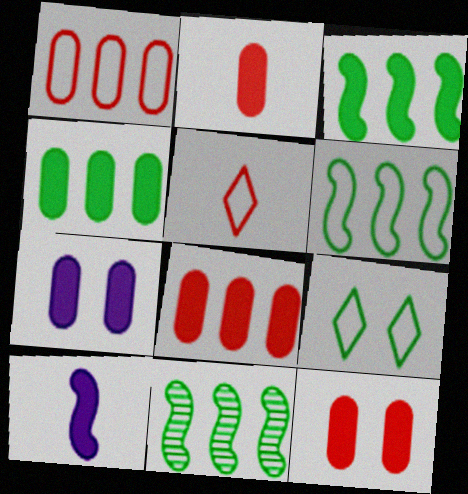[[2, 4, 7], 
[2, 8, 12], 
[3, 6, 11], 
[5, 7, 11]]